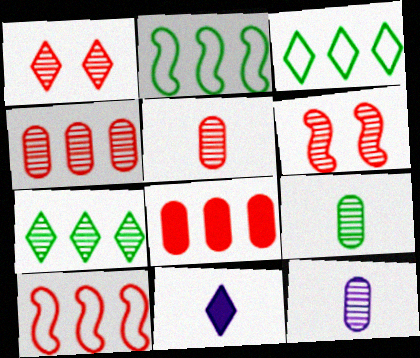[[1, 3, 11], 
[5, 9, 12], 
[6, 7, 12]]